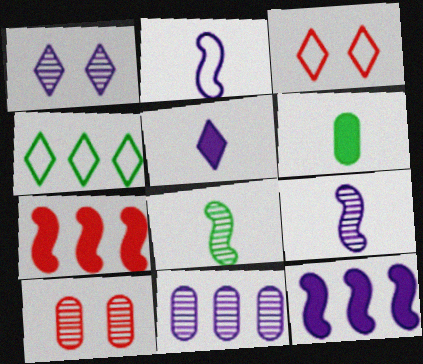[[1, 9, 11], 
[4, 7, 11]]